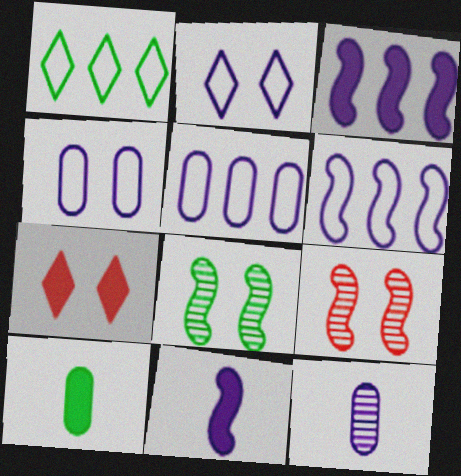[[1, 8, 10], 
[2, 3, 12], 
[3, 7, 10], 
[4, 7, 8]]